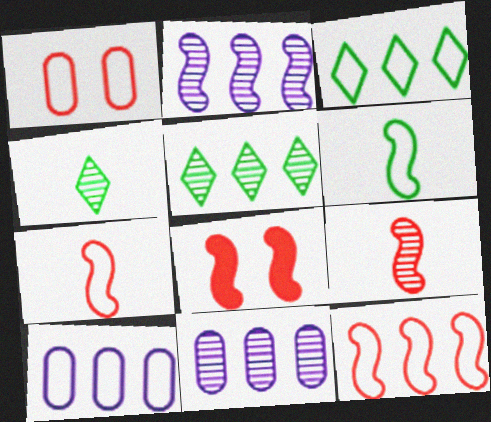[[2, 6, 8], 
[3, 10, 12], 
[4, 8, 10], 
[8, 9, 12]]